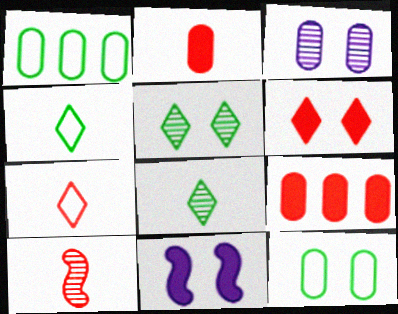[[1, 2, 3], 
[2, 7, 10]]